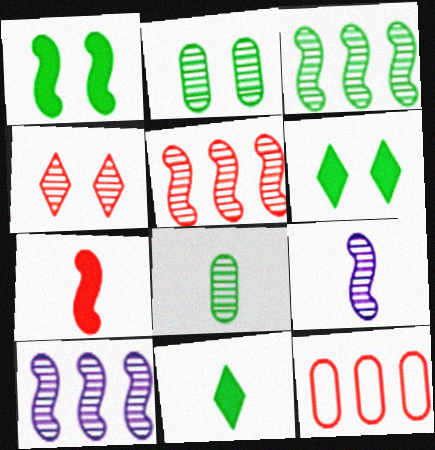[[3, 5, 10], 
[4, 7, 12], 
[4, 8, 10], 
[6, 9, 12]]